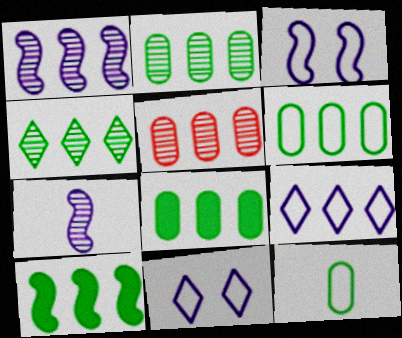[[1, 4, 5], 
[2, 6, 8], 
[4, 6, 10], 
[5, 9, 10]]